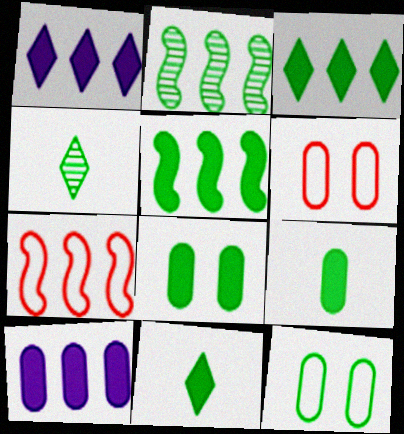[[2, 11, 12], 
[4, 5, 12], 
[5, 8, 11]]